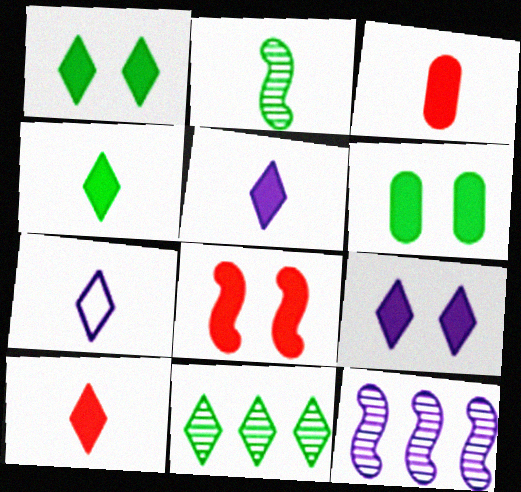[[2, 3, 7], 
[4, 5, 10], 
[6, 8, 9]]